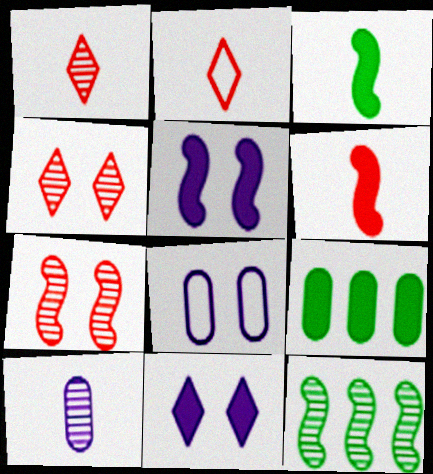[[2, 3, 10], 
[4, 10, 12], 
[6, 9, 11]]